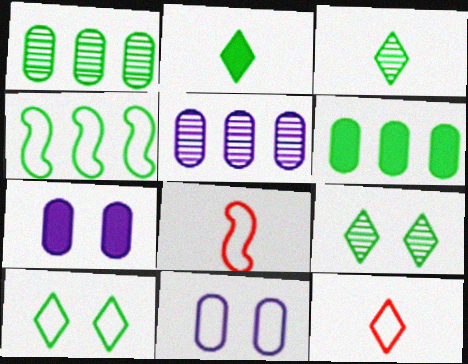[[4, 11, 12]]